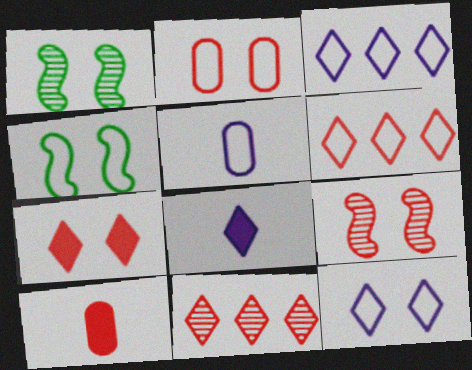[[1, 3, 10], 
[2, 4, 12], 
[2, 7, 9], 
[4, 5, 6], 
[6, 9, 10]]